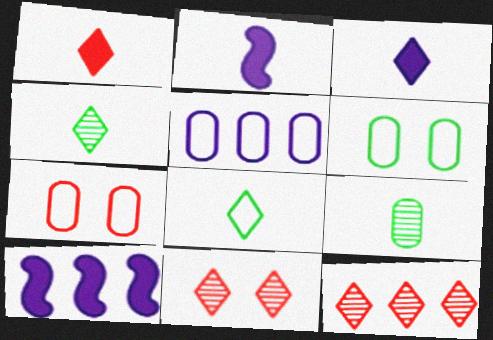[[2, 6, 12], 
[4, 7, 10]]